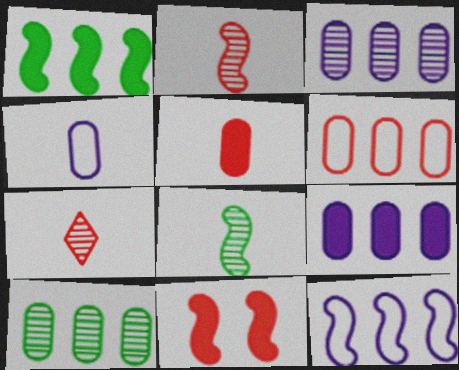[[6, 7, 11], 
[6, 9, 10], 
[8, 11, 12]]